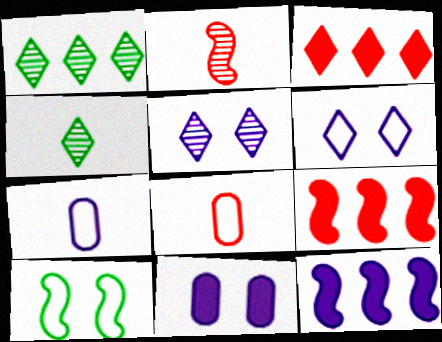[[2, 10, 12], 
[3, 4, 6], 
[5, 7, 12]]